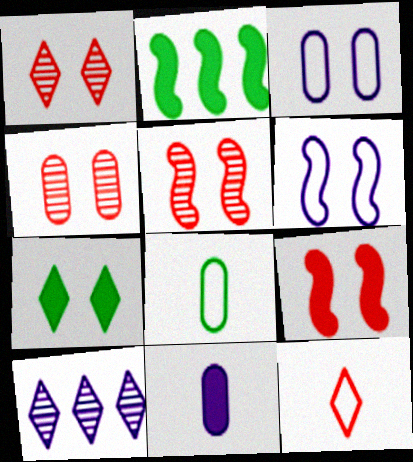[[1, 4, 5], 
[3, 5, 7], 
[4, 6, 7], 
[6, 10, 11], 
[7, 10, 12], 
[8, 9, 10]]